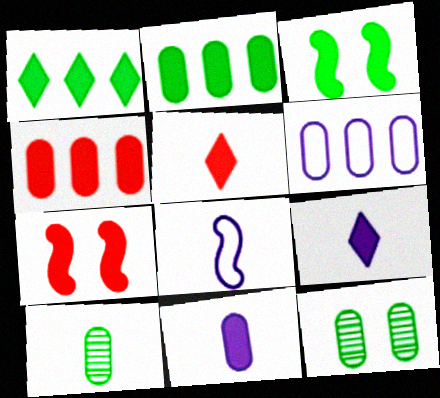[[1, 7, 11], 
[2, 7, 9], 
[3, 4, 9], 
[4, 5, 7], 
[5, 8, 10]]